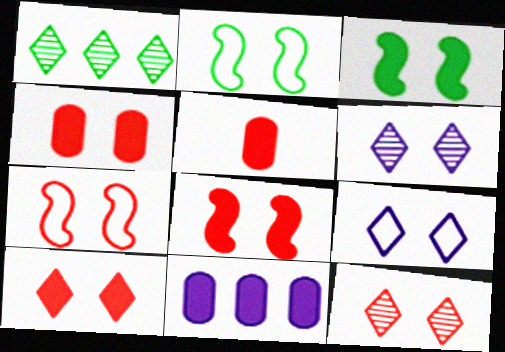[[2, 4, 6], 
[4, 7, 12], 
[4, 8, 10]]